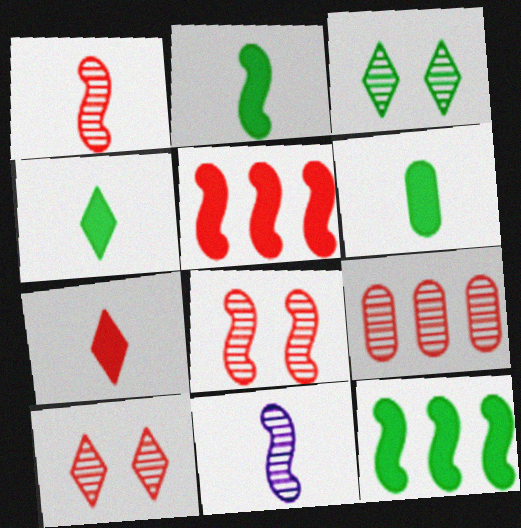[[1, 9, 10], 
[2, 4, 6], 
[3, 9, 11]]